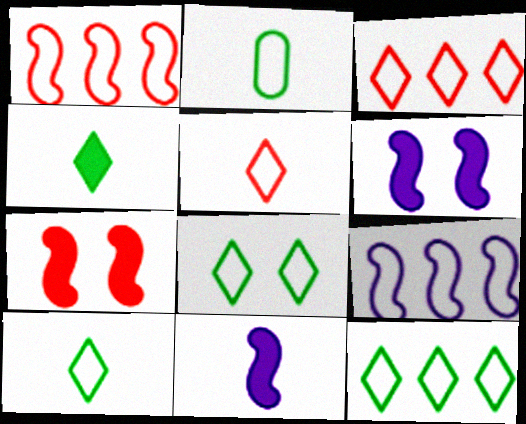[[8, 10, 12]]